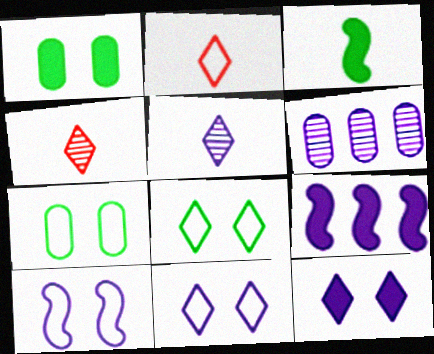[[4, 7, 9]]